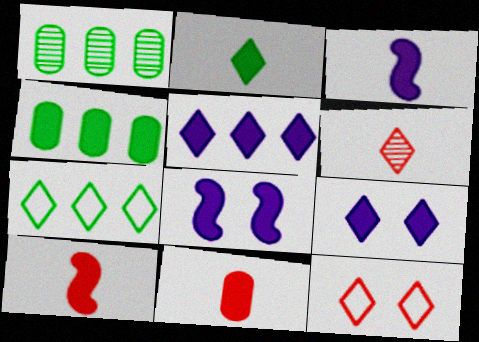[[1, 3, 12], 
[2, 3, 11], 
[4, 9, 10], 
[6, 7, 9]]